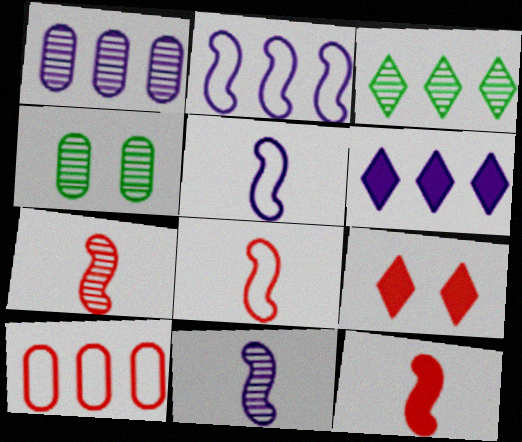[[1, 2, 6], 
[4, 6, 8], 
[7, 8, 12], 
[7, 9, 10]]